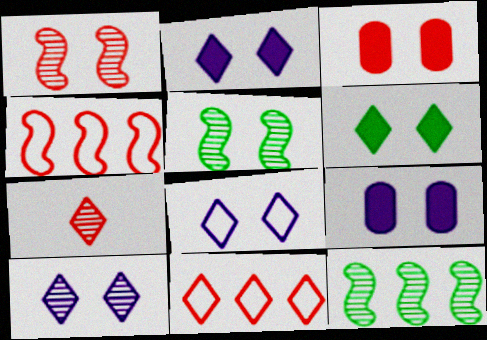[[2, 8, 10], 
[3, 4, 7], 
[3, 5, 8]]